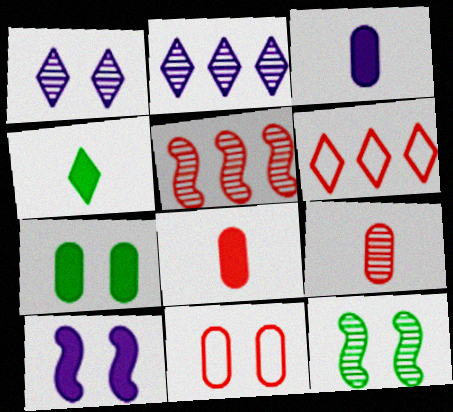[[1, 4, 6], 
[2, 9, 12], 
[3, 6, 12]]